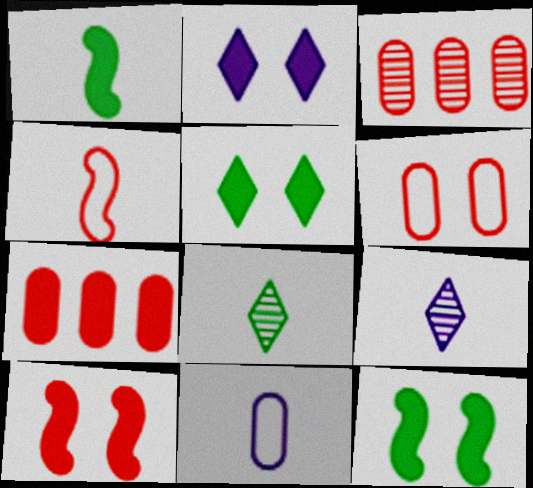[[1, 2, 7]]